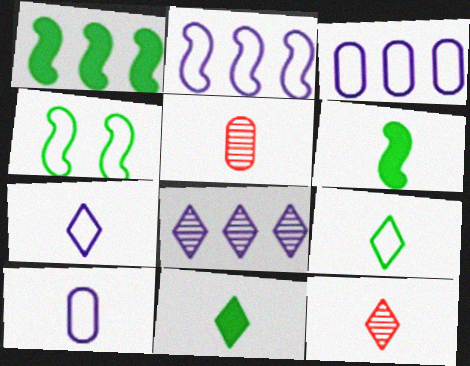[[5, 6, 7], 
[6, 10, 12], 
[7, 11, 12]]